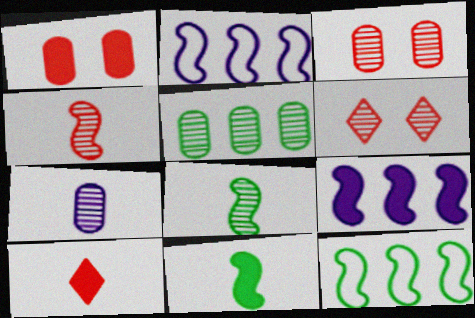[[3, 5, 7]]